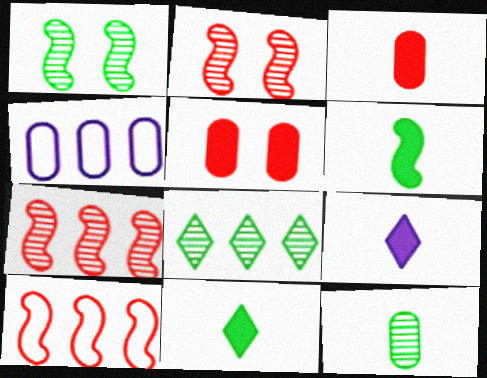[[1, 8, 12], 
[2, 4, 11], 
[3, 6, 9], 
[4, 5, 12]]